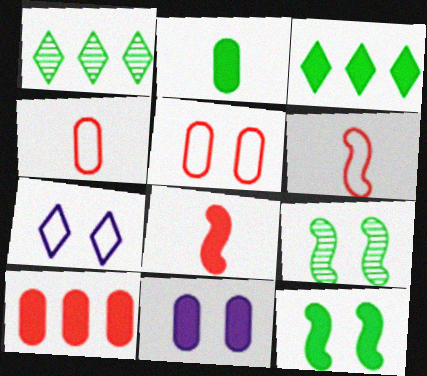[[1, 6, 11], 
[2, 3, 12], 
[2, 10, 11], 
[3, 8, 11]]